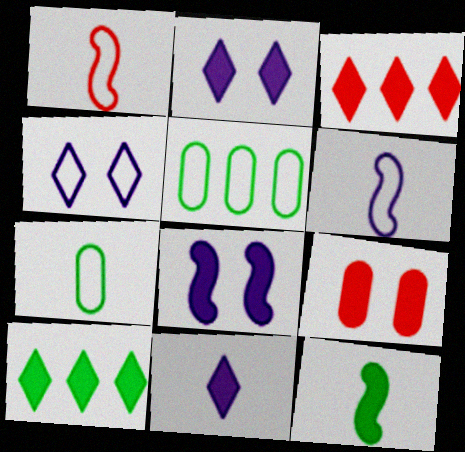[[1, 4, 5]]